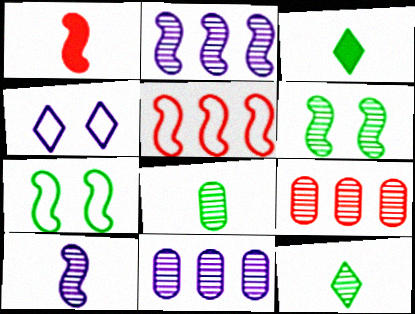[[1, 2, 7]]